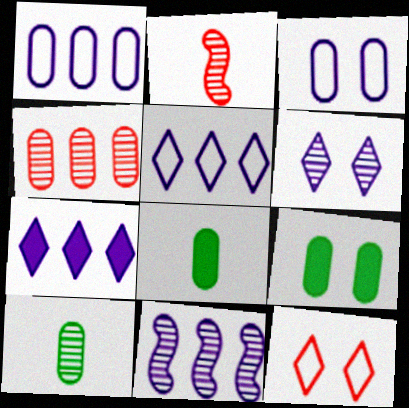[[1, 7, 11], 
[2, 5, 9], 
[3, 4, 8], 
[8, 11, 12]]